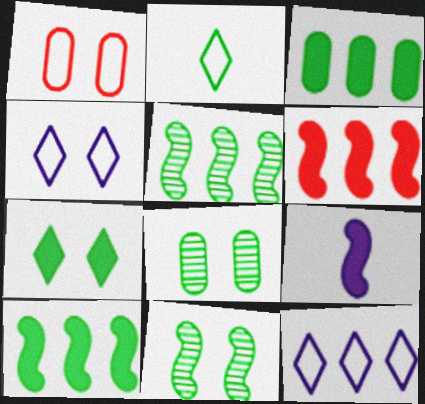[[2, 3, 11], 
[2, 8, 10]]